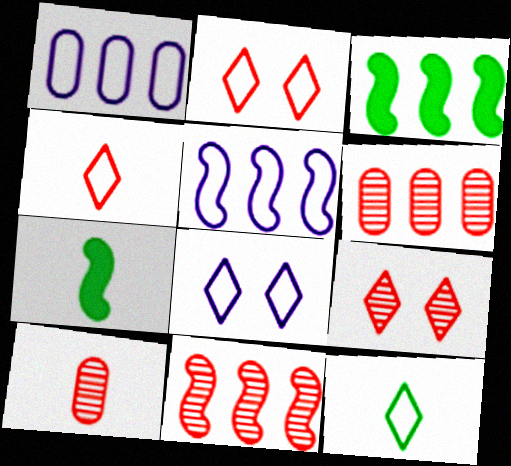[[1, 7, 9], 
[3, 5, 11], 
[3, 8, 10], 
[6, 7, 8], 
[9, 10, 11]]